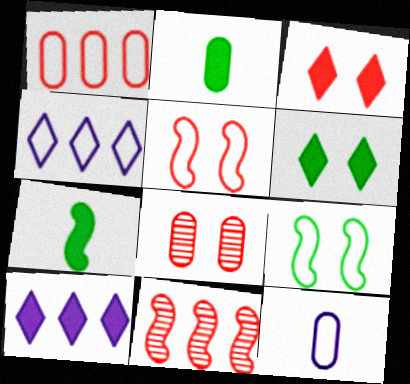[[3, 5, 8], 
[4, 7, 8], 
[6, 11, 12]]